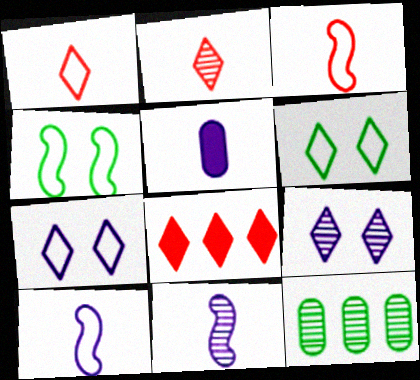[]